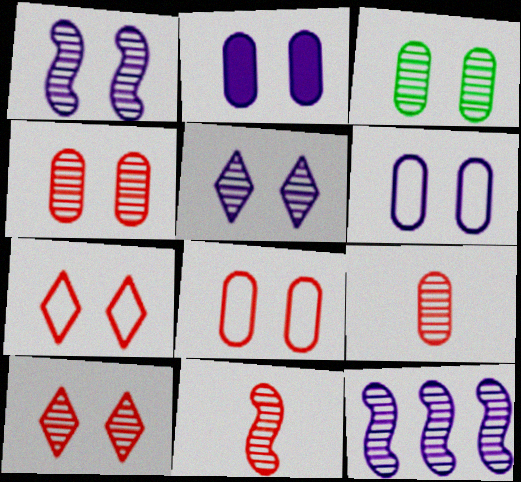[[1, 3, 10], 
[2, 3, 8]]